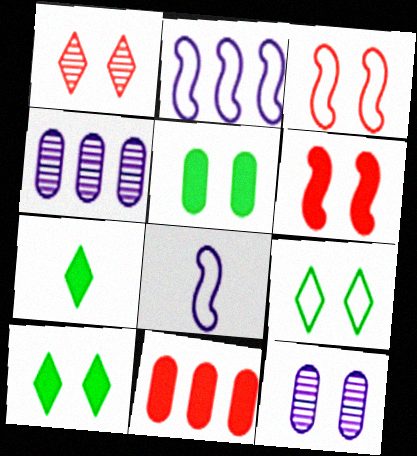[[3, 4, 7], 
[3, 10, 12], 
[6, 9, 12]]